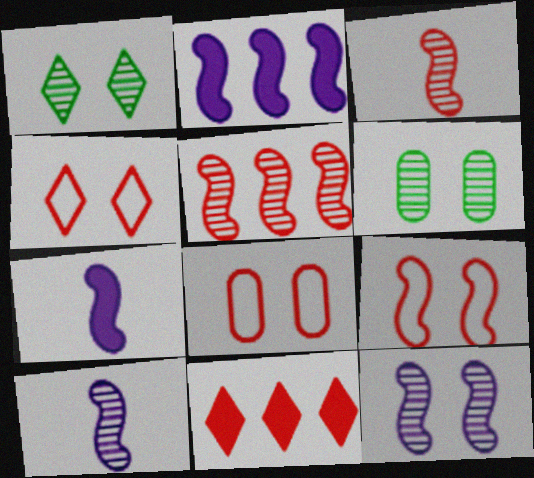[[3, 8, 11], 
[4, 8, 9]]